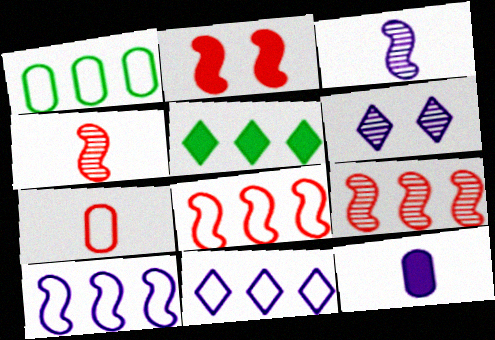[[1, 8, 11], 
[2, 4, 8], 
[2, 5, 12], 
[6, 10, 12]]